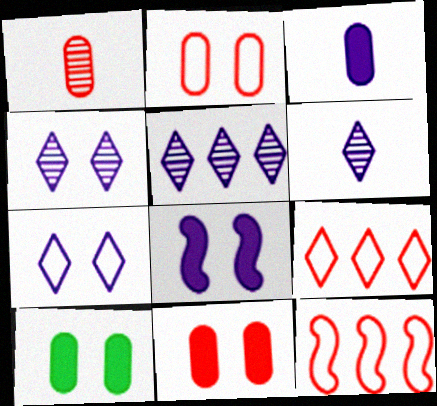[[4, 5, 6], 
[6, 10, 12]]